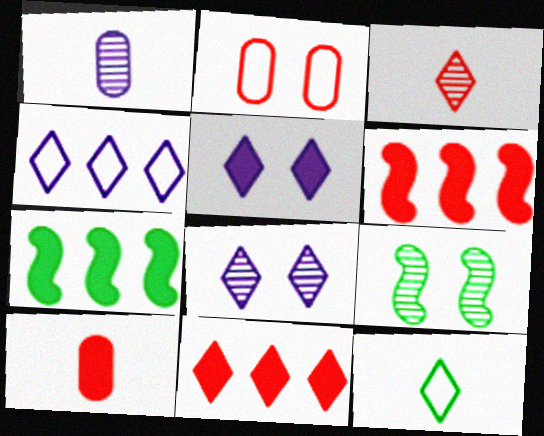[[2, 3, 6], 
[2, 5, 9], 
[4, 9, 10], 
[5, 7, 10], 
[8, 11, 12]]